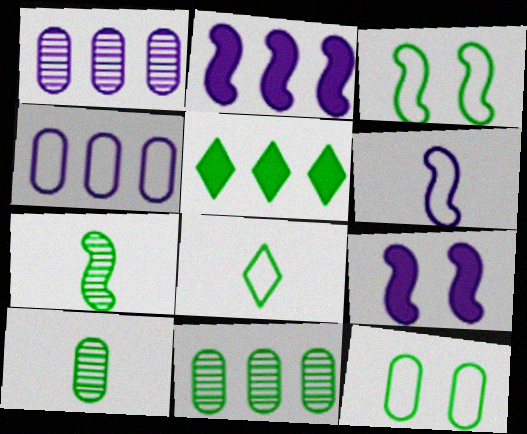[[3, 5, 10], 
[5, 7, 12]]